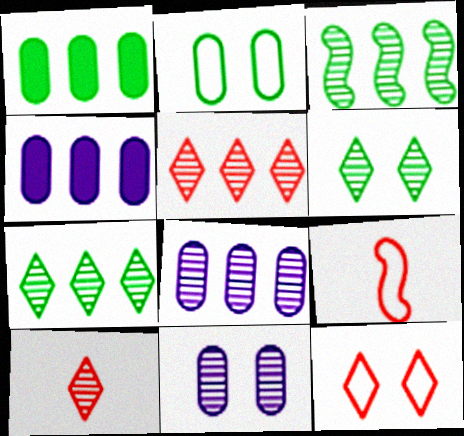[[3, 5, 8], 
[3, 10, 11], 
[4, 6, 9]]